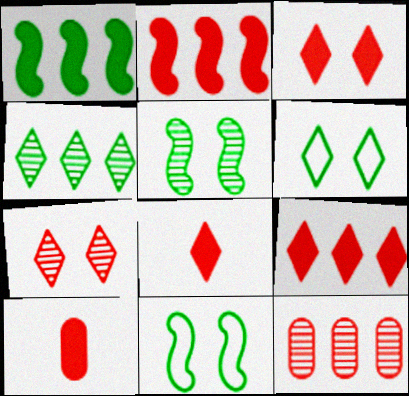[[2, 3, 10], 
[3, 8, 9]]